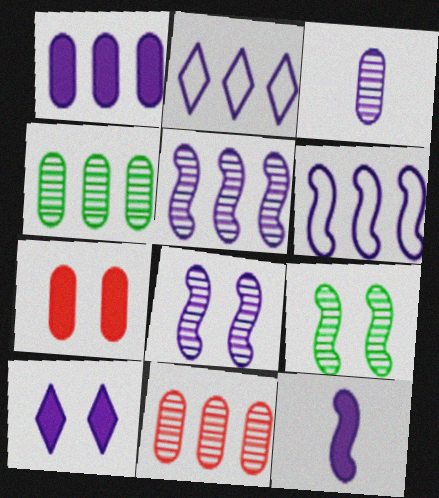[[1, 2, 5], 
[1, 10, 12], 
[3, 6, 10], 
[6, 8, 12]]